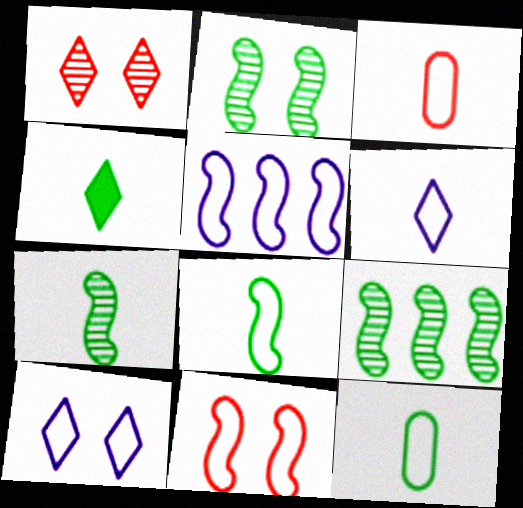[[2, 7, 9], 
[3, 6, 8], 
[4, 7, 12], 
[5, 8, 11]]